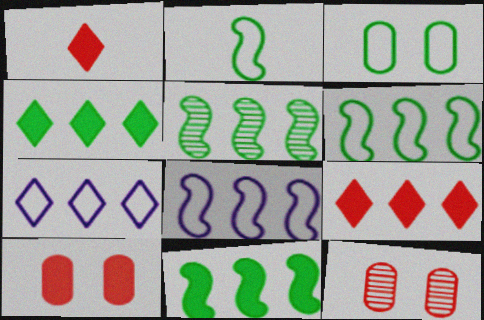[[5, 6, 11]]